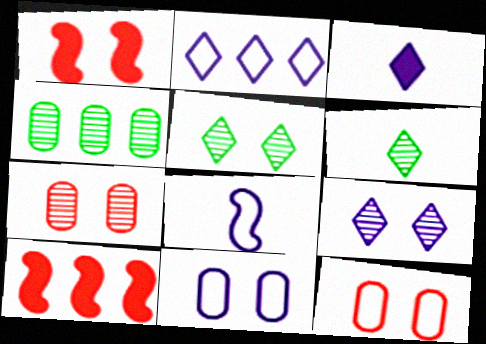[[1, 5, 11], 
[2, 3, 9], 
[2, 4, 10], 
[2, 8, 11], 
[6, 10, 11]]